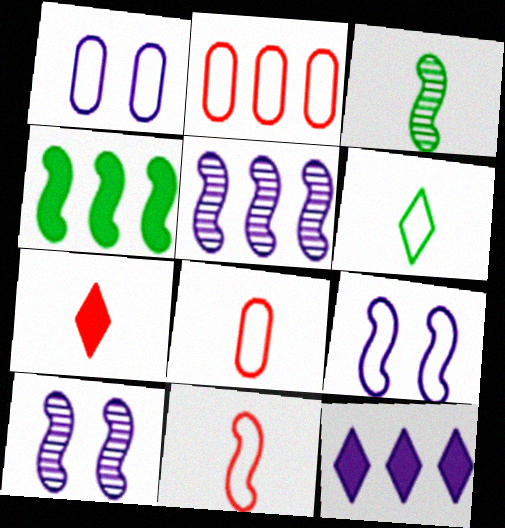[[2, 6, 9], 
[4, 10, 11]]